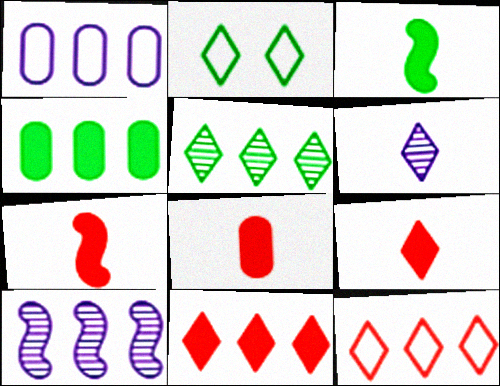[[2, 6, 11], 
[2, 8, 10], 
[4, 10, 12], 
[7, 8, 9]]